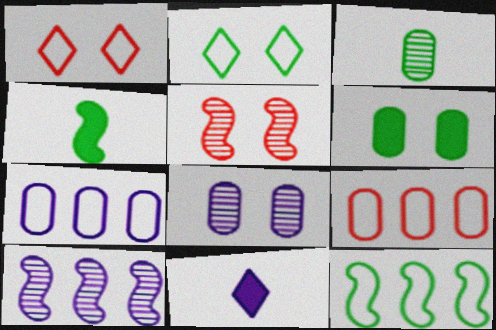[]